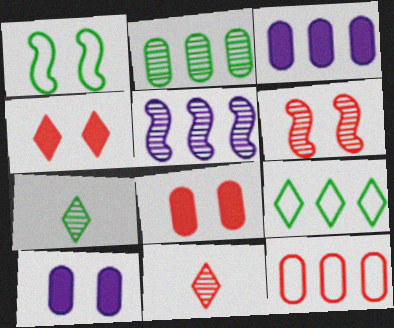[[1, 3, 11], 
[2, 3, 12]]